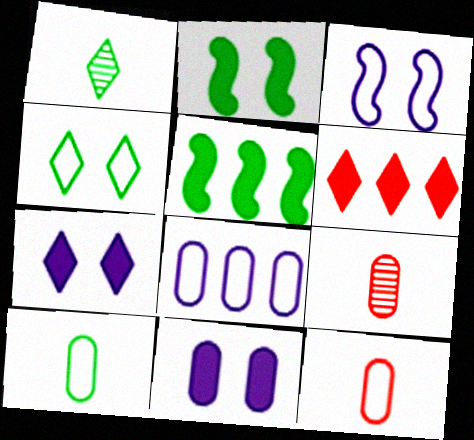[]